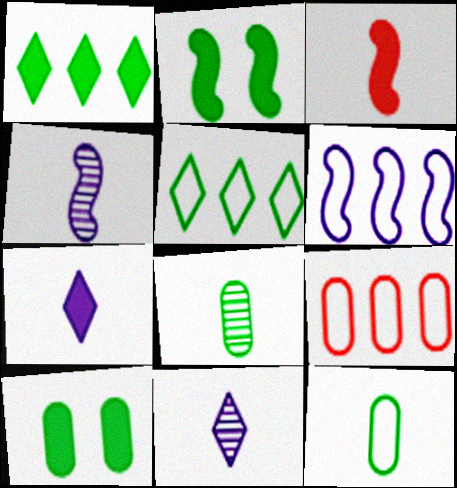[[2, 5, 8], 
[2, 9, 11], 
[3, 11, 12], 
[5, 6, 9]]